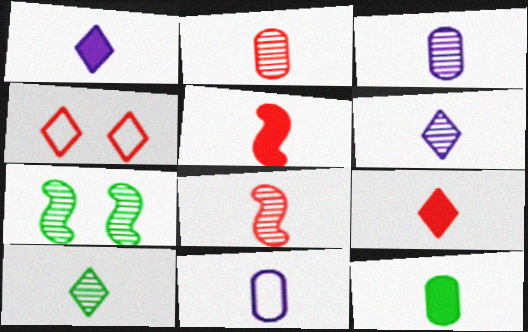[[1, 5, 12], 
[2, 11, 12], 
[3, 8, 10], 
[5, 10, 11]]